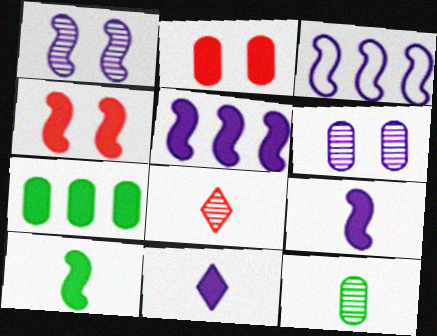[[1, 3, 9], 
[3, 6, 11], 
[4, 5, 10], 
[4, 7, 11]]